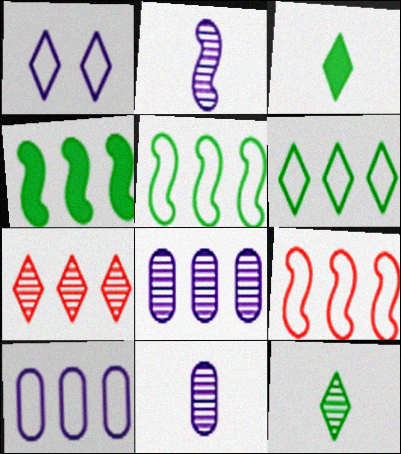[[1, 3, 7], 
[4, 7, 10], 
[6, 9, 10]]